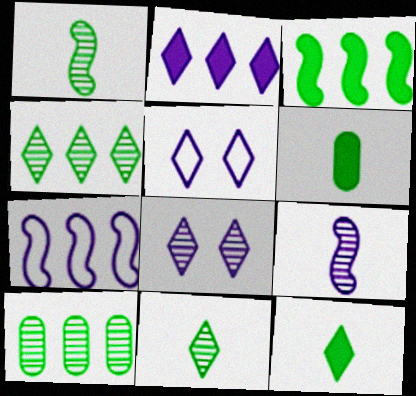[]